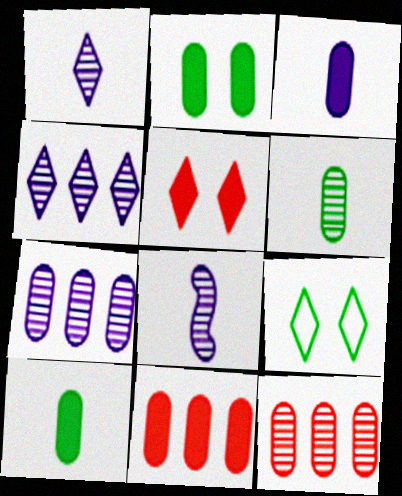[[2, 3, 11], 
[8, 9, 11]]